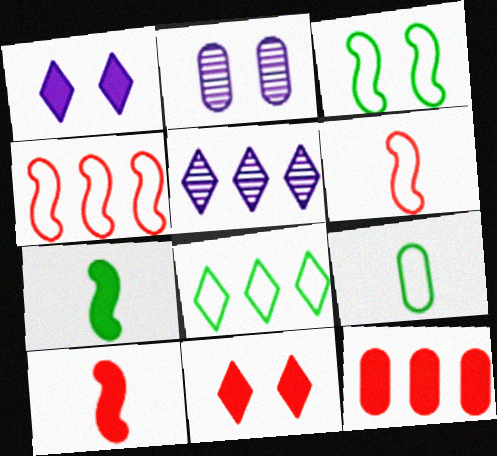[[1, 7, 12], 
[2, 3, 11], 
[2, 8, 10], 
[2, 9, 12], 
[3, 8, 9], 
[10, 11, 12]]